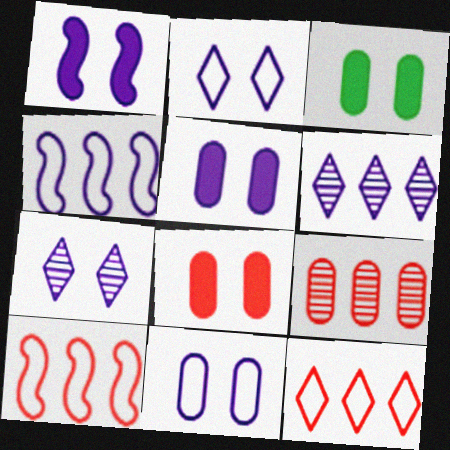[[1, 7, 11], 
[3, 5, 8]]